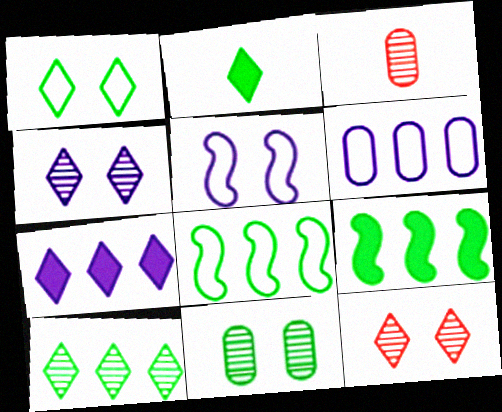[[1, 2, 10], 
[2, 8, 11]]